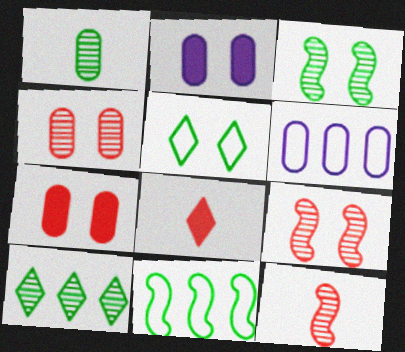[[1, 3, 10], 
[1, 6, 7], 
[2, 5, 9], 
[3, 6, 8]]